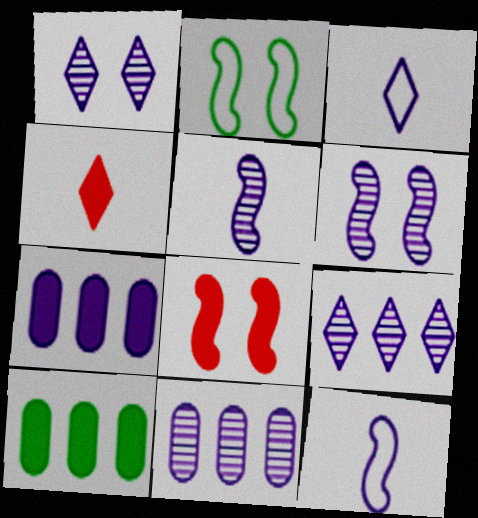[[1, 5, 11], 
[1, 7, 12], 
[2, 4, 11], 
[2, 6, 8], 
[3, 6, 7]]